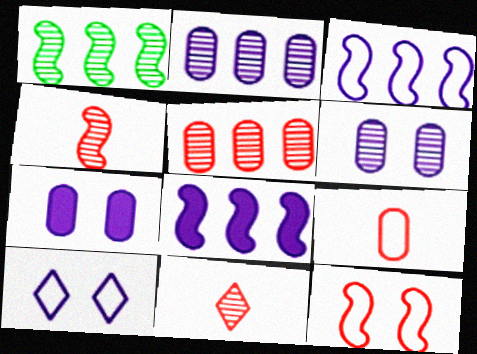[[1, 6, 11]]